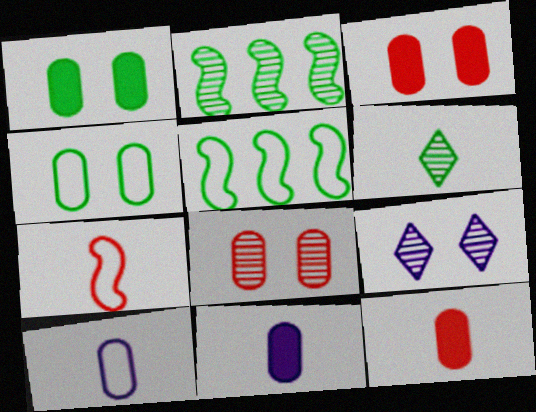[[1, 5, 6], 
[5, 9, 12], 
[6, 7, 11]]